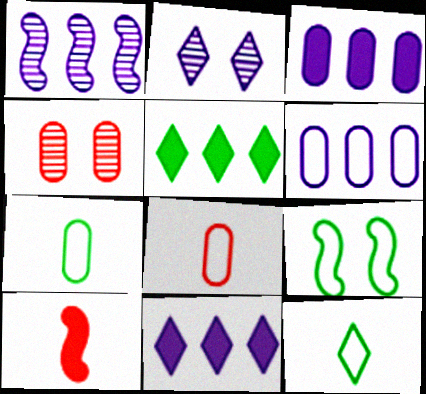[[1, 6, 11], 
[1, 9, 10], 
[3, 4, 7]]